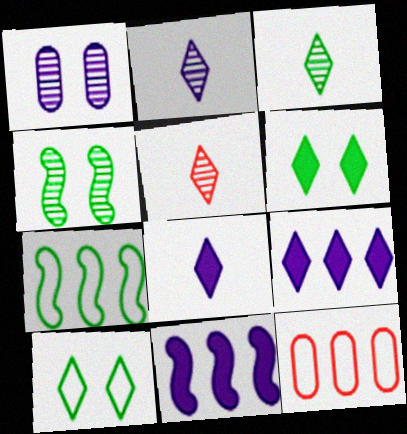[[2, 3, 5], 
[4, 8, 12], 
[5, 9, 10]]